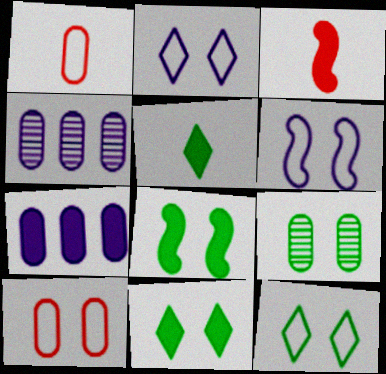[[1, 7, 9], 
[3, 4, 12], 
[3, 7, 11], 
[6, 10, 12], 
[8, 9, 12]]